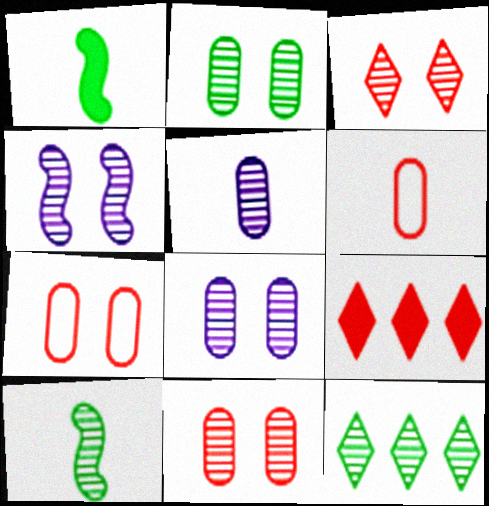[[2, 3, 4], 
[2, 8, 11], 
[2, 10, 12]]